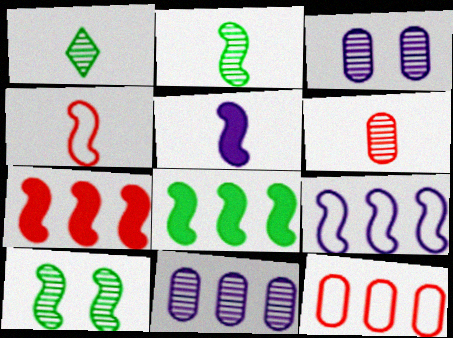[[2, 4, 5]]